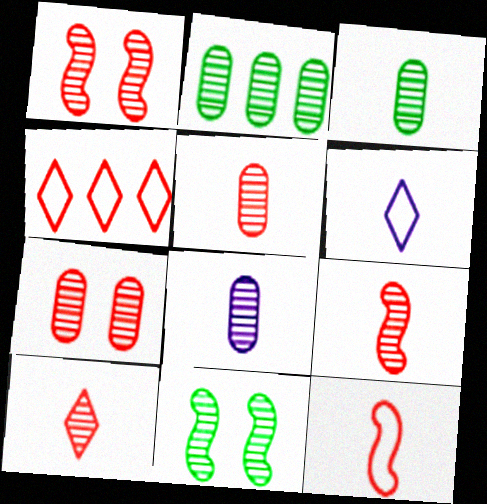[[2, 7, 8], 
[3, 5, 8], 
[5, 9, 10]]